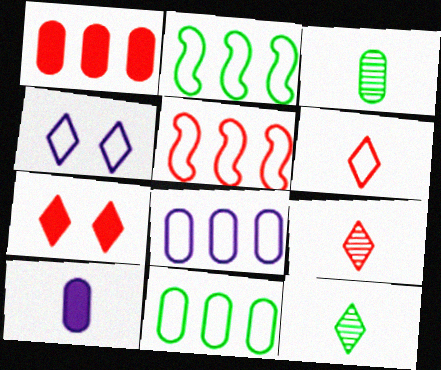[]